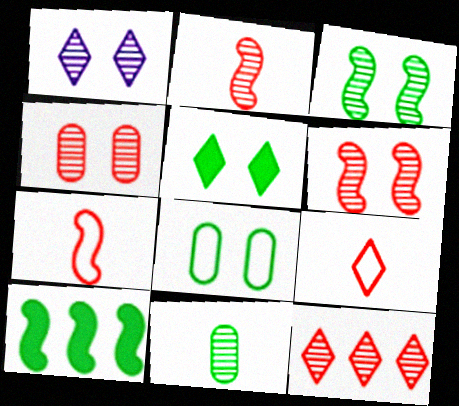[[1, 3, 4], 
[2, 4, 12], 
[3, 5, 8]]